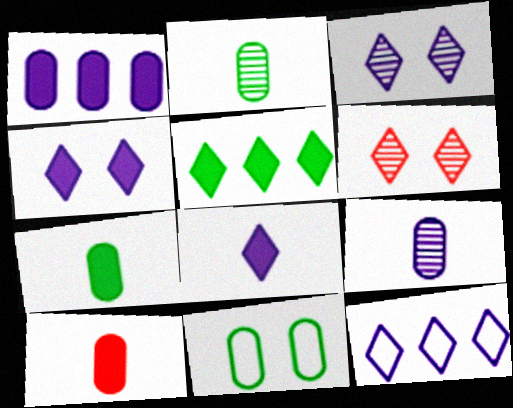[[3, 8, 12]]